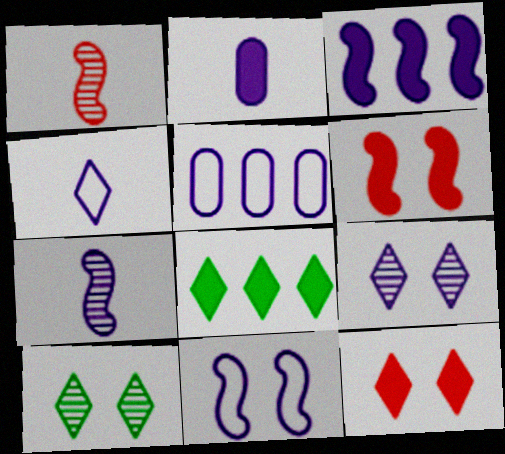[[2, 4, 7], 
[2, 6, 8], 
[3, 7, 11], 
[4, 5, 11]]